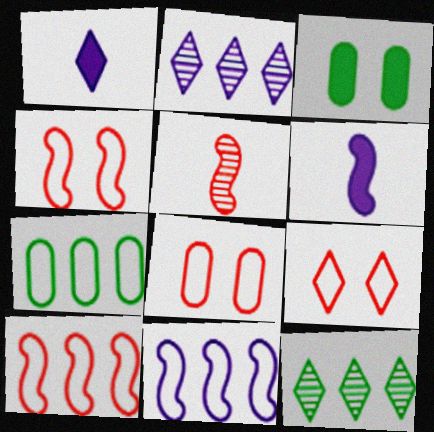[[1, 9, 12], 
[4, 8, 9], 
[6, 8, 12]]